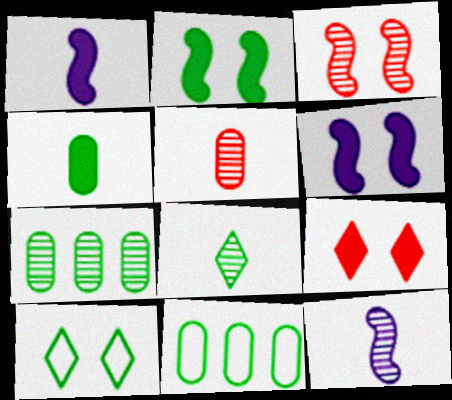[[2, 8, 11], 
[5, 8, 12], 
[9, 11, 12]]